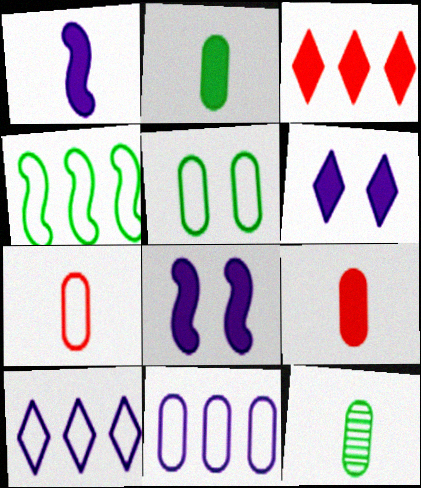[[2, 3, 8], 
[5, 7, 11]]